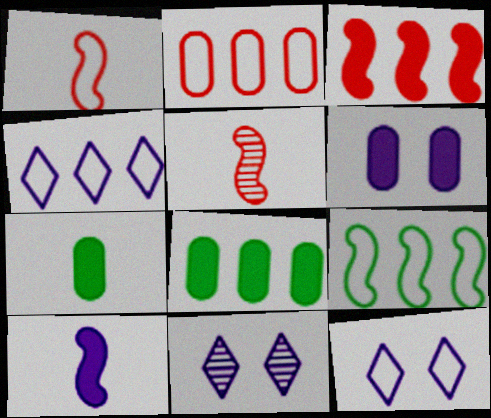[[1, 8, 11], 
[2, 4, 9], 
[5, 8, 12]]